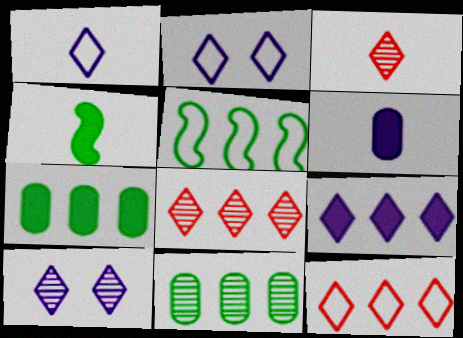[[1, 9, 10]]